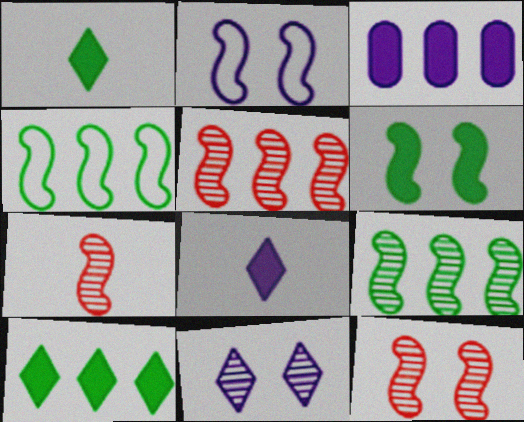[[2, 6, 12], 
[5, 7, 12]]